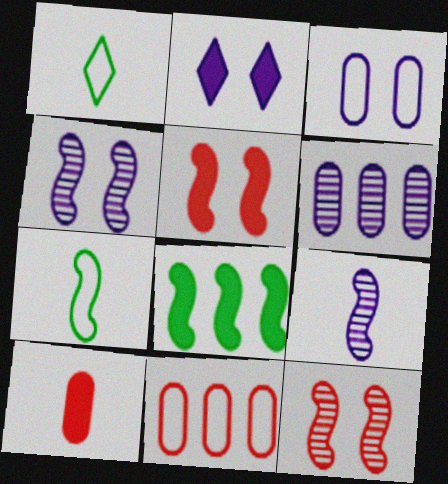[[1, 5, 6], 
[1, 9, 10], 
[2, 3, 4], 
[2, 8, 10]]